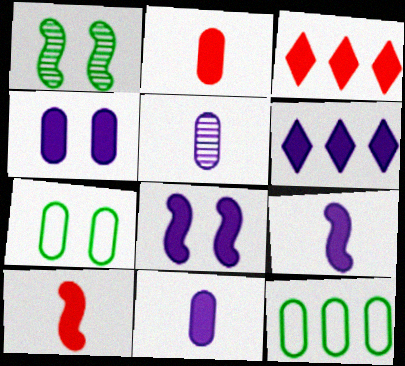[[4, 6, 9], 
[6, 8, 11]]